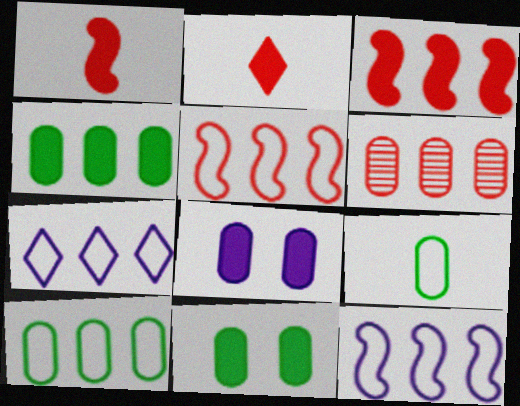[[5, 7, 10], 
[6, 8, 9]]